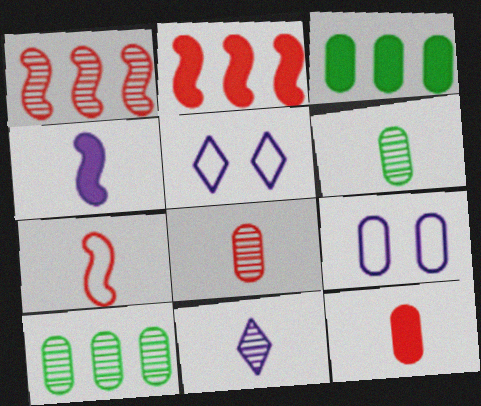[[2, 5, 6], 
[3, 8, 9], 
[9, 10, 12]]